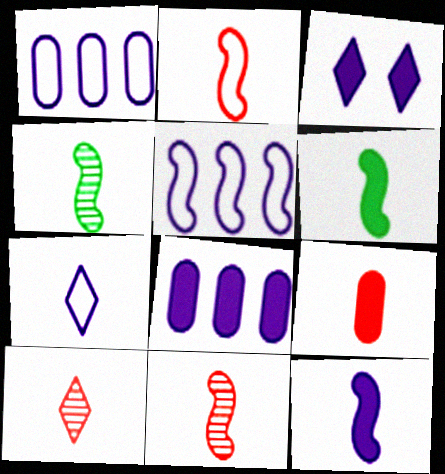[[2, 4, 12], 
[2, 9, 10], 
[3, 8, 12], 
[4, 7, 9]]